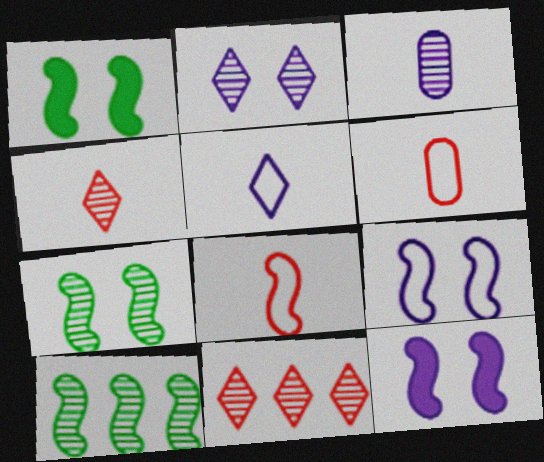[[3, 7, 11], 
[8, 10, 12]]